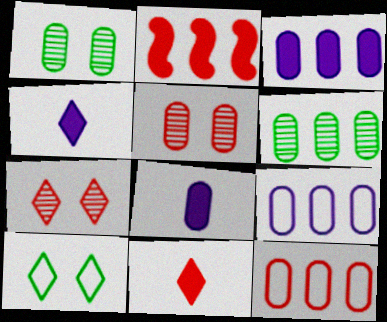[[1, 8, 12], 
[3, 6, 12]]